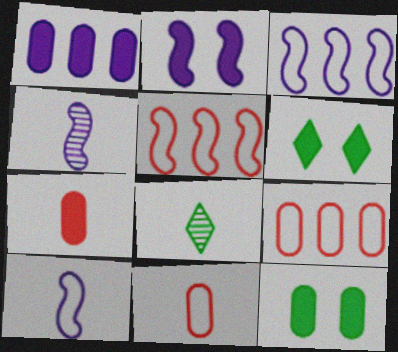[[1, 7, 12], 
[2, 3, 4], 
[2, 8, 9], 
[4, 6, 9], 
[7, 8, 10]]